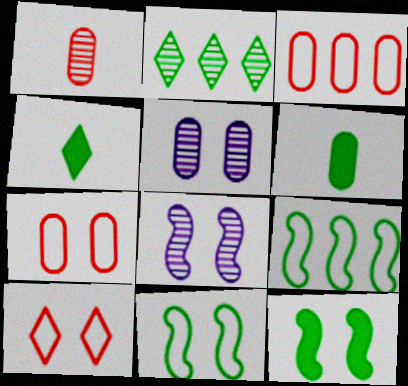[[1, 2, 8], 
[2, 6, 11], 
[3, 4, 8], 
[3, 5, 6], 
[5, 10, 12]]